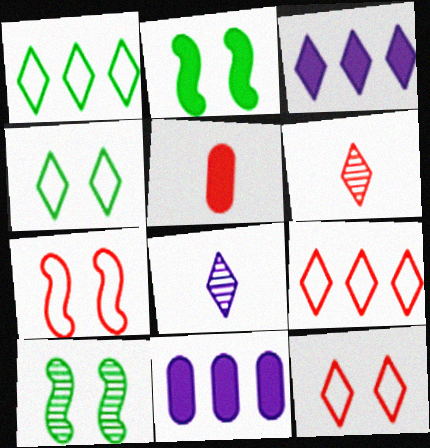[[2, 3, 5], 
[3, 4, 6]]